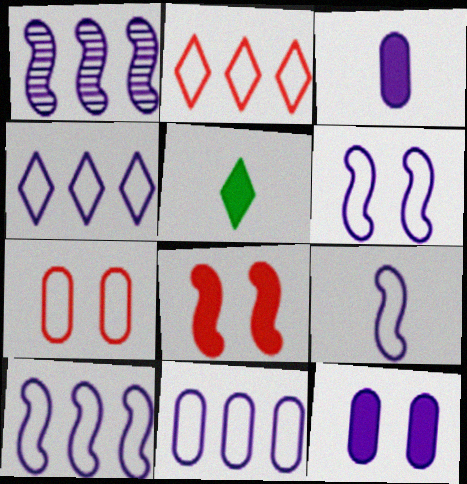[[1, 5, 7], 
[4, 10, 11], 
[6, 9, 10]]